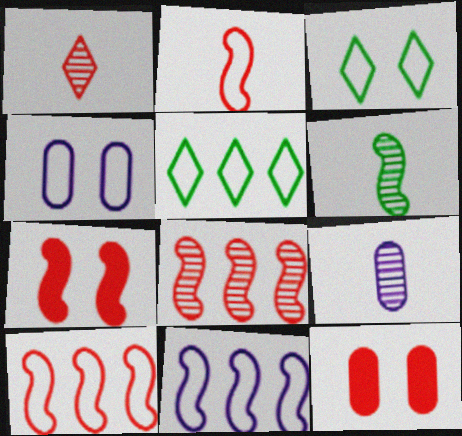[[1, 6, 9], 
[1, 10, 12], 
[2, 4, 5], 
[2, 7, 8], 
[5, 7, 9], 
[6, 7, 11]]